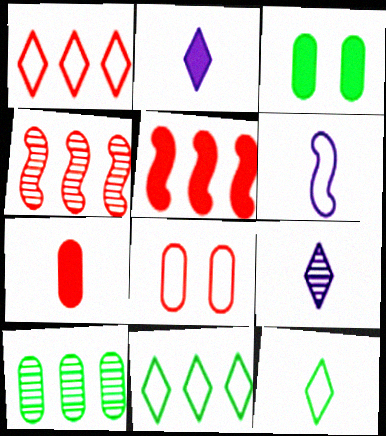[[2, 3, 5], 
[6, 8, 11]]